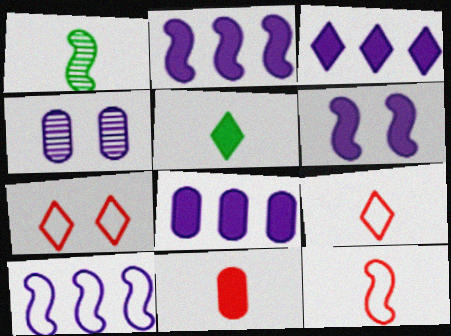[[1, 7, 8], 
[2, 3, 8]]